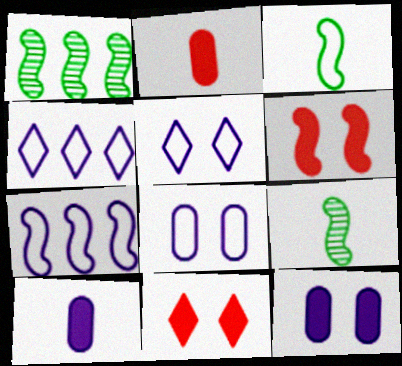[[1, 2, 5], 
[6, 7, 9]]